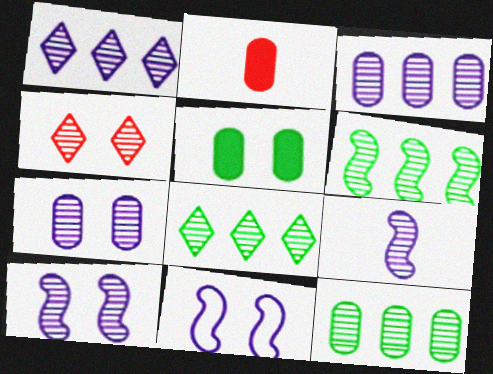[[1, 7, 9], 
[2, 8, 11], 
[4, 5, 11], 
[4, 9, 12], 
[6, 8, 12]]